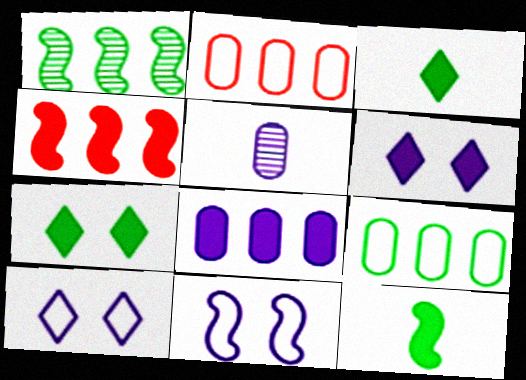[]